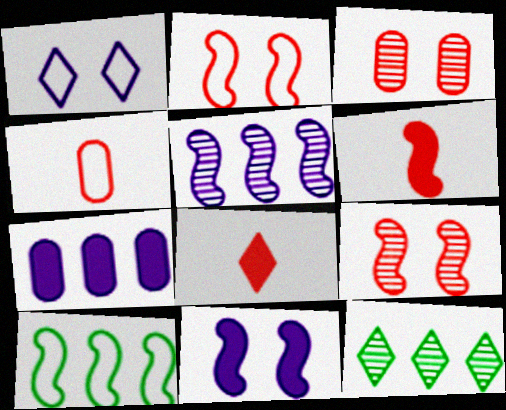[[1, 4, 10], 
[1, 8, 12], 
[4, 11, 12]]